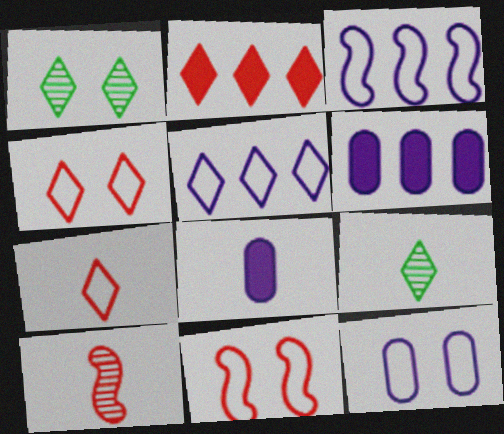[[6, 9, 11]]